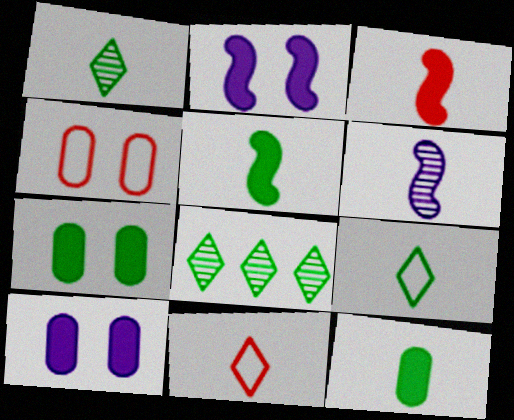[[6, 11, 12]]